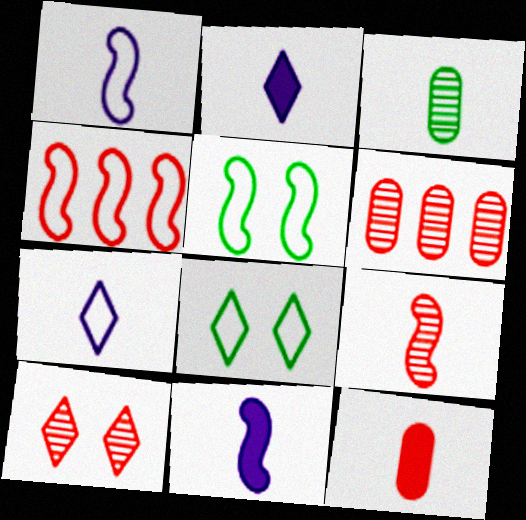[[1, 4, 5], 
[2, 5, 6], 
[4, 10, 12], 
[6, 8, 11], 
[6, 9, 10]]